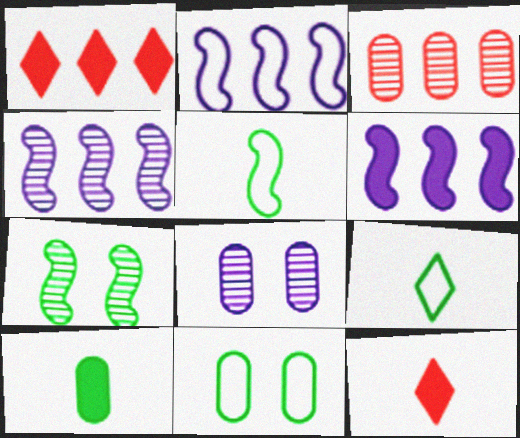[[1, 5, 8], 
[2, 4, 6], 
[4, 11, 12]]